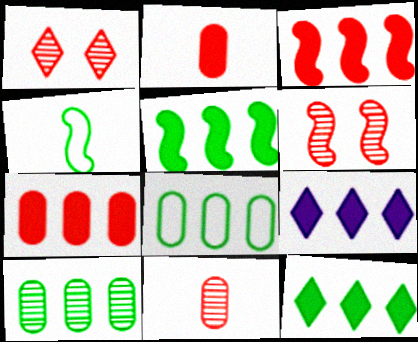[[5, 7, 9]]